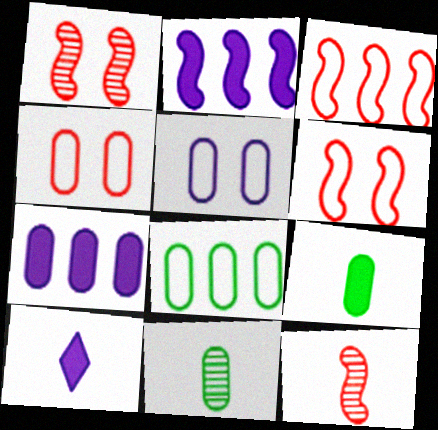[[1, 8, 10], 
[4, 7, 11]]